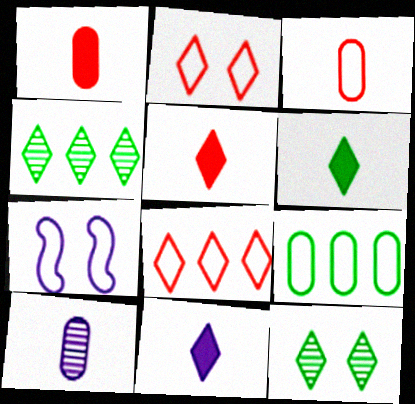[[1, 4, 7], 
[2, 4, 11], 
[5, 6, 11], 
[8, 11, 12]]